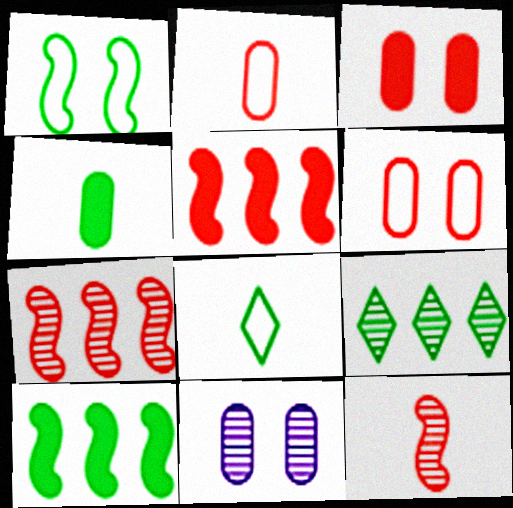[[1, 4, 9], 
[5, 8, 11], 
[9, 11, 12]]